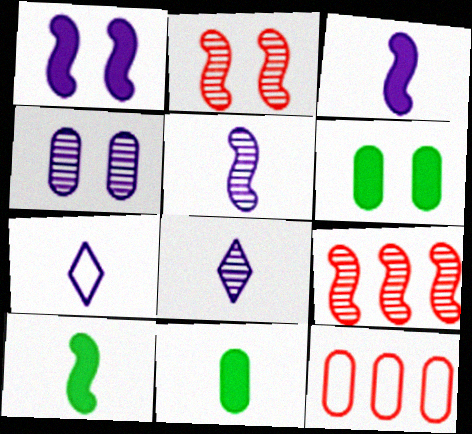[[4, 11, 12], 
[6, 7, 9]]